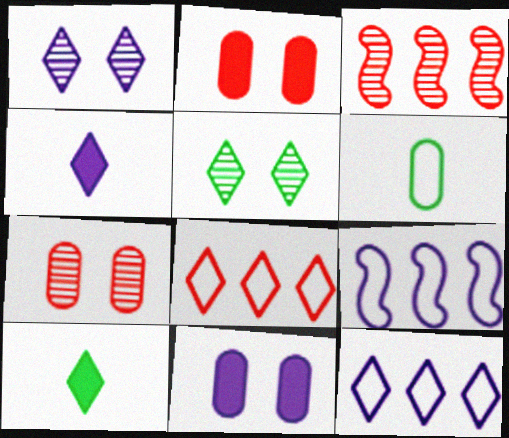[[1, 4, 12], 
[1, 8, 10], 
[4, 5, 8], 
[7, 9, 10]]